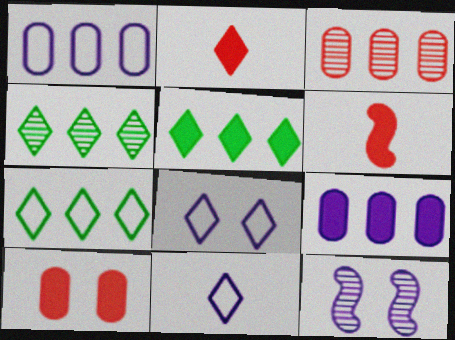[[2, 4, 8], 
[4, 5, 7], 
[9, 11, 12]]